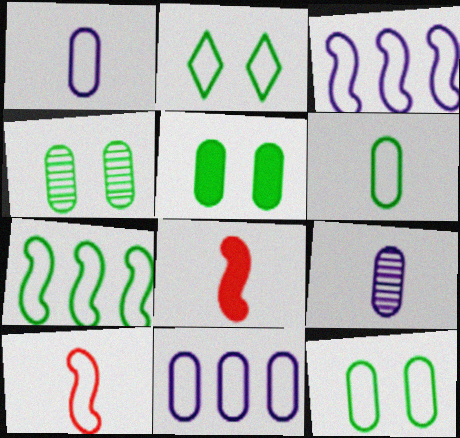[[2, 6, 7], 
[2, 10, 11], 
[4, 5, 12]]